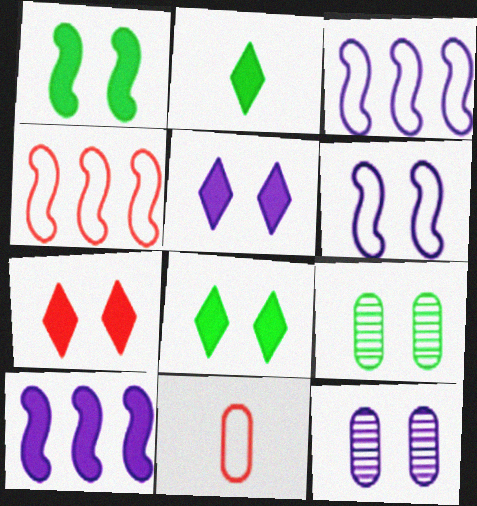[[2, 4, 12], 
[5, 6, 12], 
[5, 7, 8], 
[6, 7, 9]]